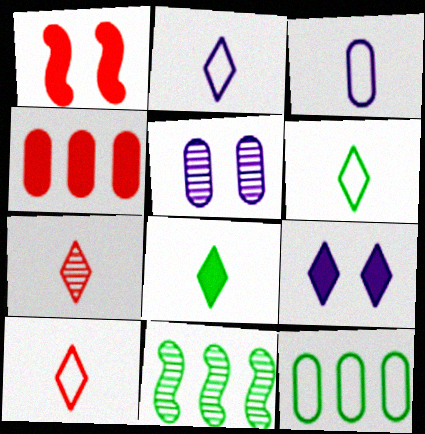[[2, 6, 10], 
[2, 7, 8], 
[5, 7, 11]]